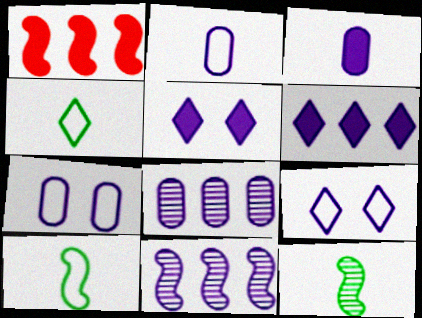[[2, 5, 11], 
[3, 7, 8], 
[3, 9, 11]]